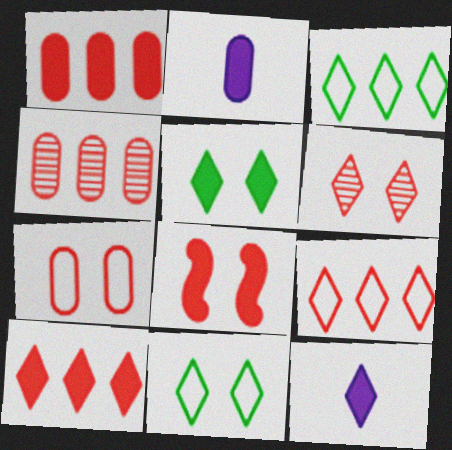[[3, 6, 12], 
[5, 10, 12], 
[6, 7, 8]]